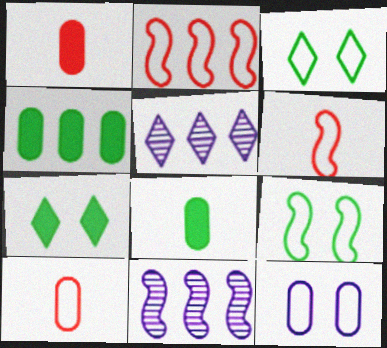[[1, 3, 11], 
[1, 5, 9], 
[2, 4, 5], 
[7, 10, 11]]